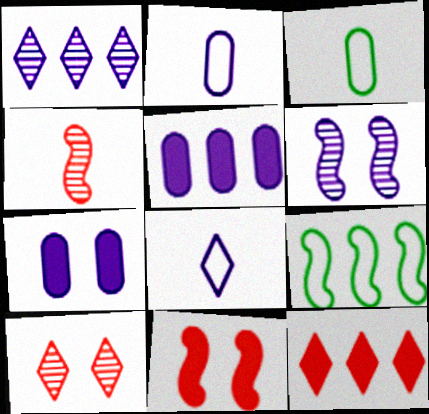[[1, 3, 11], 
[3, 6, 12], 
[5, 6, 8]]